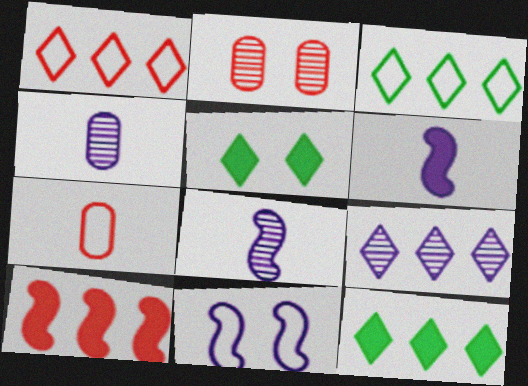[[1, 9, 12], 
[2, 3, 6], 
[2, 5, 11], 
[3, 7, 11]]